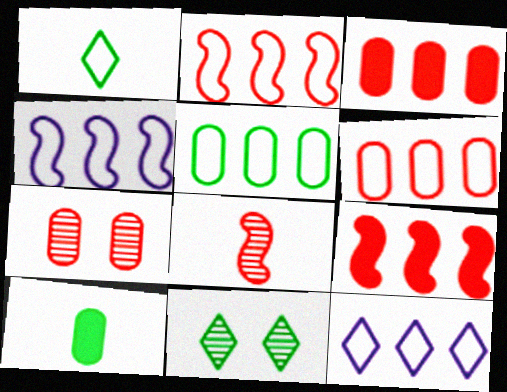[[2, 5, 12]]